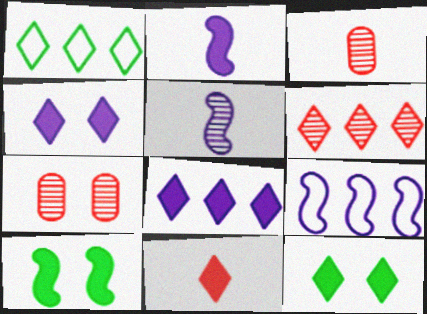[[1, 2, 7], 
[1, 6, 8], 
[3, 9, 12], 
[8, 11, 12]]